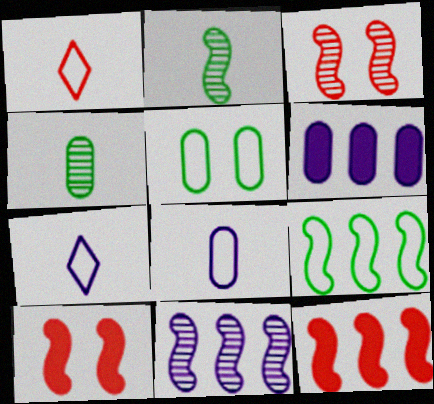[[2, 3, 11], 
[9, 11, 12]]